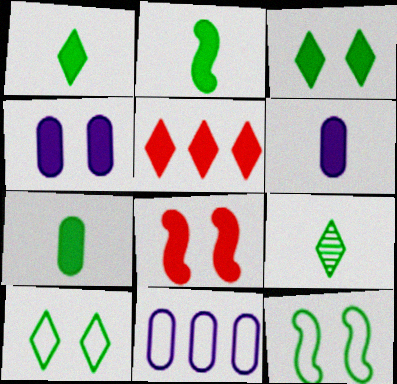[[1, 2, 7], 
[2, 4, 5], 
[3, 4, 8], 
[8, 9, 11]]